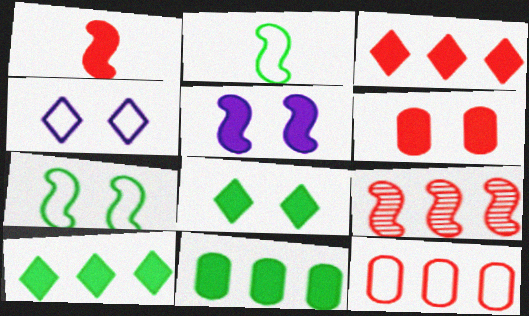[[1, 3, 6], 
[2, 4, 12], 
[2, 5, 9], 
[3, 9, 12], 
[5, 6, 8]]